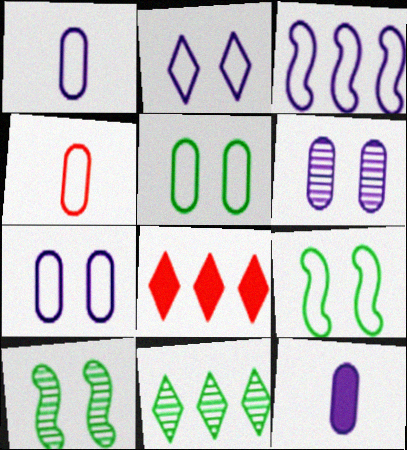[[1, 2, 3], 
[1, 8, 10]]